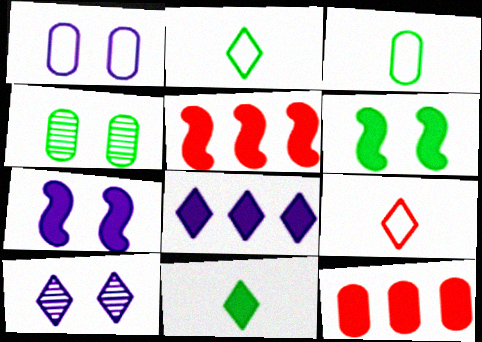[[1, 7, 10], 
[3, 5, 10], 
[7, 11, 12]]